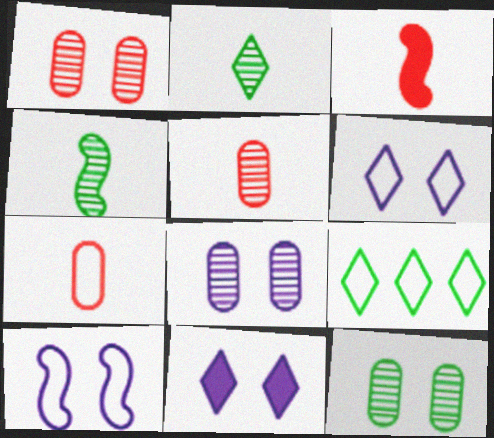[[1, 8, 12], 
[3, 8, 9], 
[7, 9, 10], 
[8, 10, 11]]